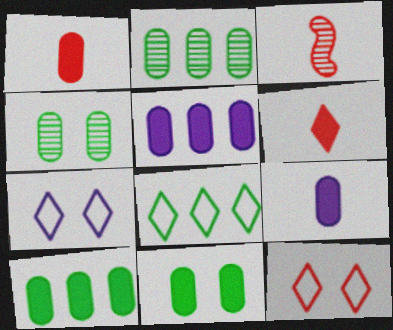[[1, 5, 11], 
[3, 7, 10]]